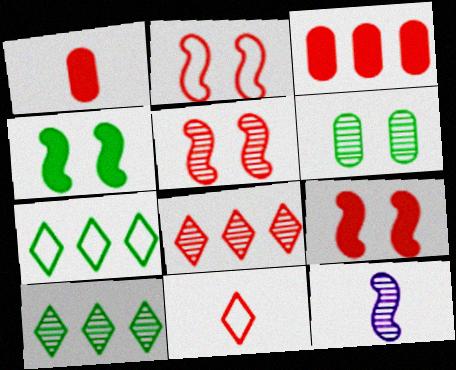[[1, 2, 8], 
[2, 5, 9], 
[3, 5, 11], 
[6, 8, 12]]